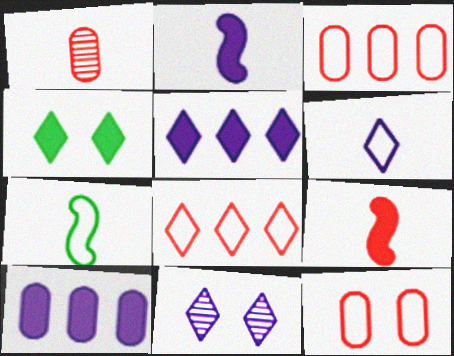[[4, 9, 10], 
[5, 6, 11]]